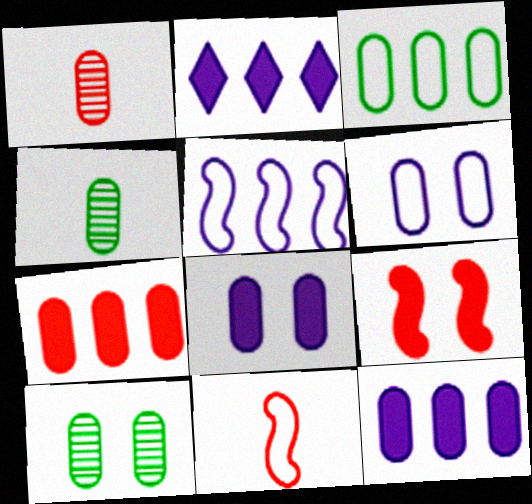[[1, 3, 8], 
[2, 10, 11], 
[4, 6, 7]]